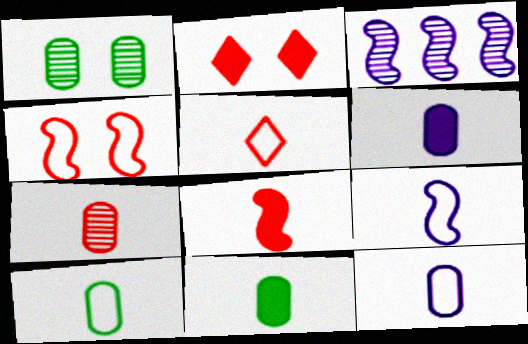[[2, 3, 10], 
[5, 7, 8], 
[5, 9, 10], 
[6, 7, 10], 
[7, 11, 12]]